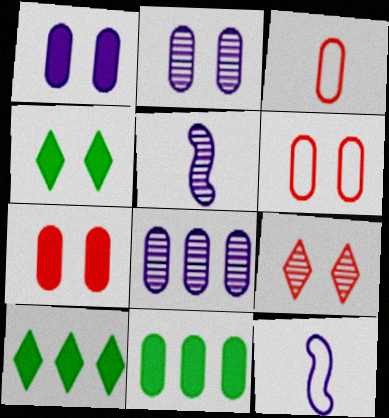[[2, 3, 11], 
[5, 6, 10], 
[9, 11, 12]]